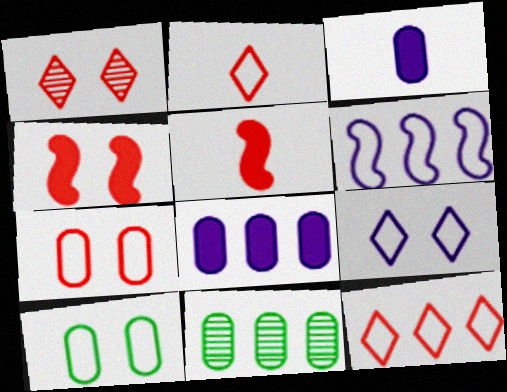[[1, 4, 7], 
[2, 6, 10], 
[3, 7, 11], 
[5, 9, 11]]